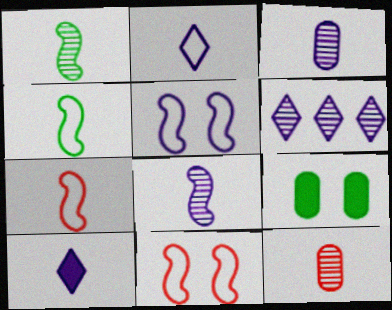[[4, 10, 12], 
[6, 7, 9]]